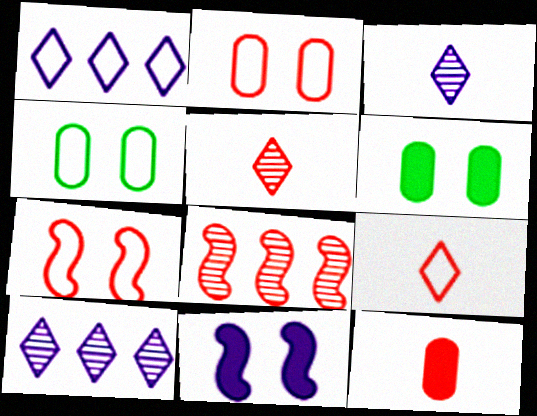[]